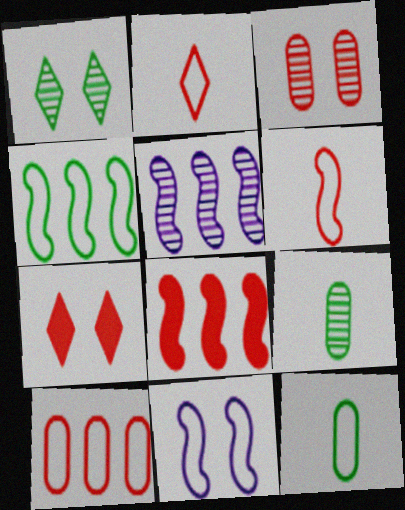[[2, 3, 8], 
[4, 5, 8], 
[4, 6, 11], 
[5, 7, 12]]